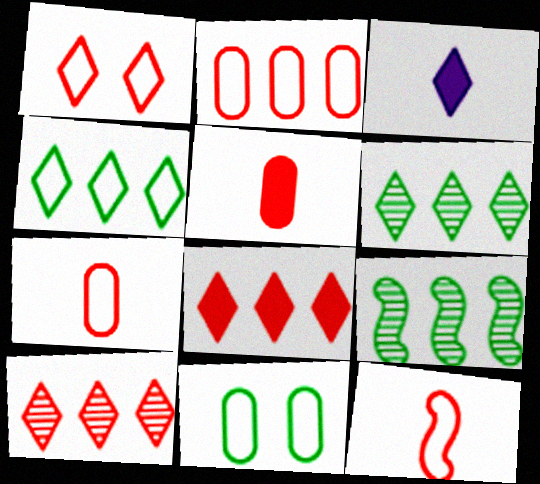[[1, 2, 12], 
[1, 3, 6]]